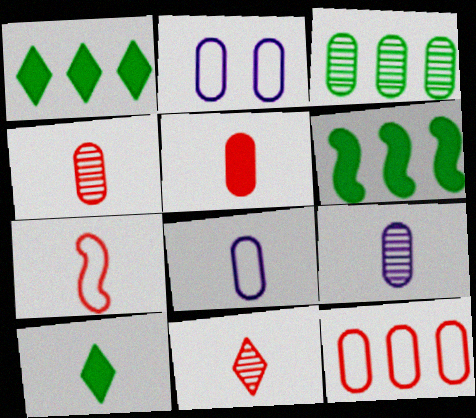[[2, 3, 5], 
[2, 6, 11], 
[5, 7, 11], 
[7, 9, 10]]